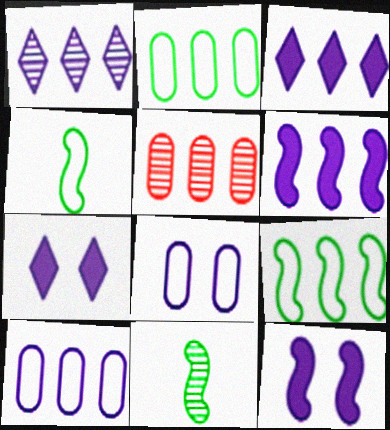[[1, 6, 10], 
[3, 5, 9], 
[4, 5, 7]]